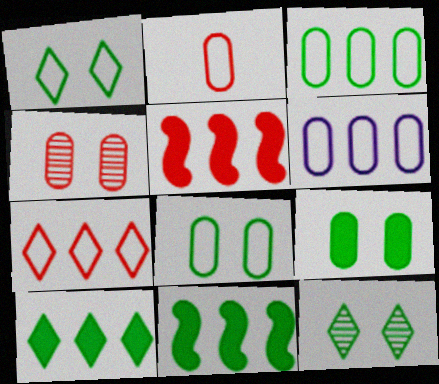[[2, 6, 8]]